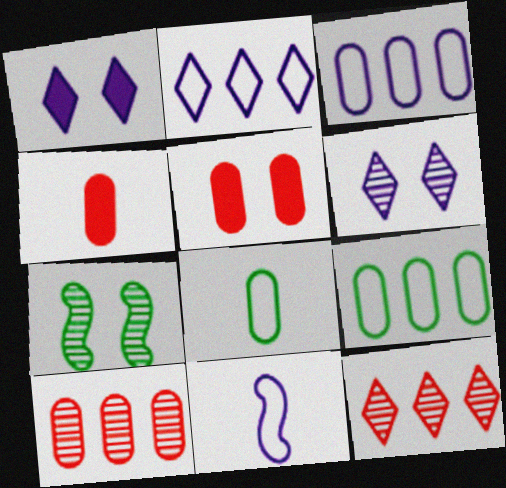[[2, 4, 7]]